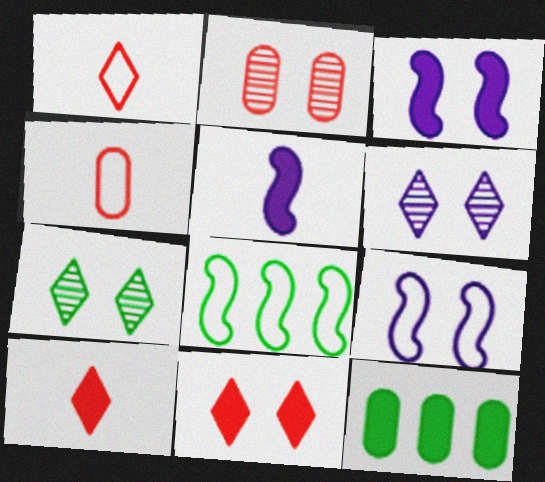[[3, 10, 12], 
[5, 11, 12]]